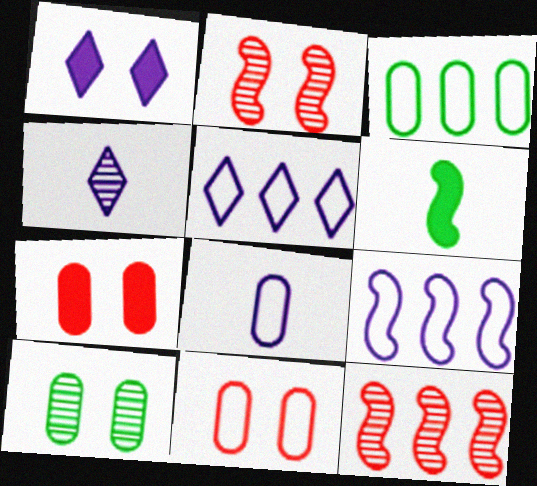[[1, 4, 5], 
[2, 6, 9], 
[3, 8, 11], 
[4, 10, 12]]